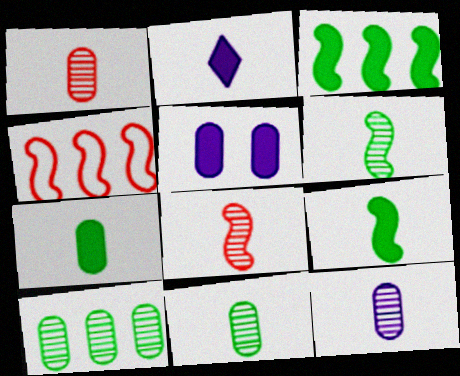[[1, 11, 12]]